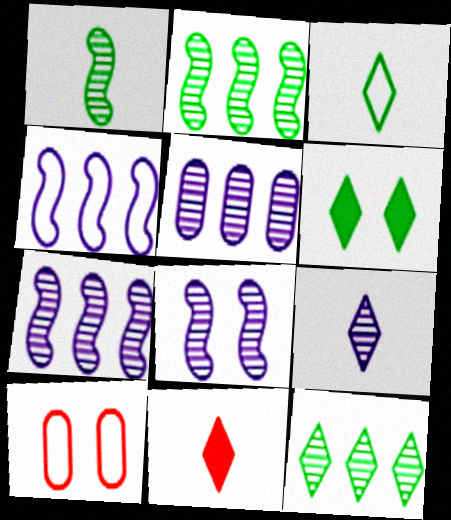[[3, 4, 10], 
[3, 6, 12], 
[3, 9, 11], 
[5, 8, 9], 
[6, 8, 10]]